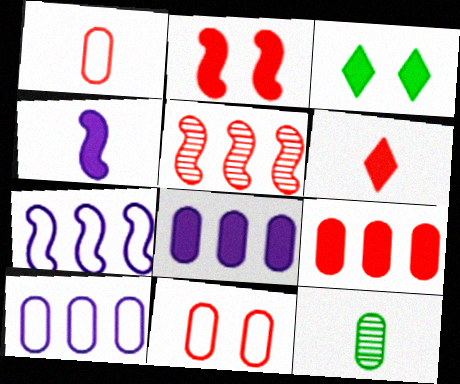[[2, 6, 9], 
[3, 4, 9], 
[5, 6, 11], 
[8, 11, 12]]